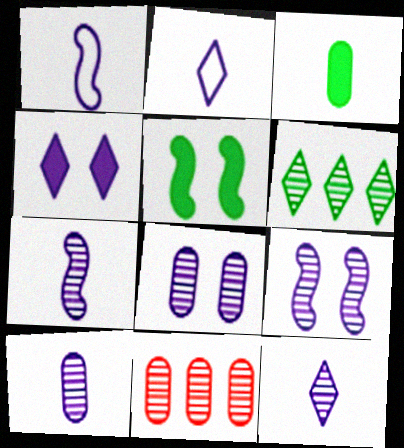[[2, 5, 11], 
[7, 10, 12]]